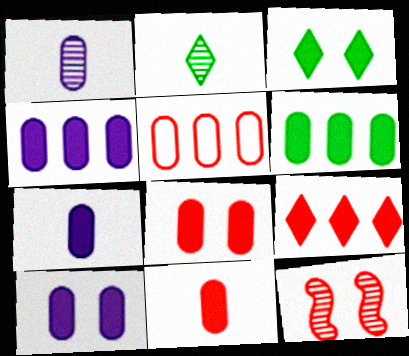[[4, 7, 10], 
[6, 7, 8], 
[6, 10, 11]]